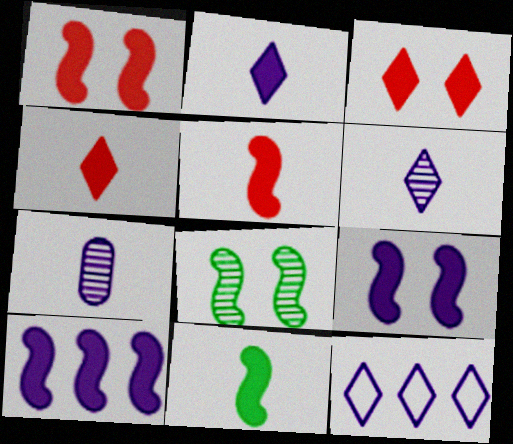[[1, 10, 11], 
[7, 9, 12]]